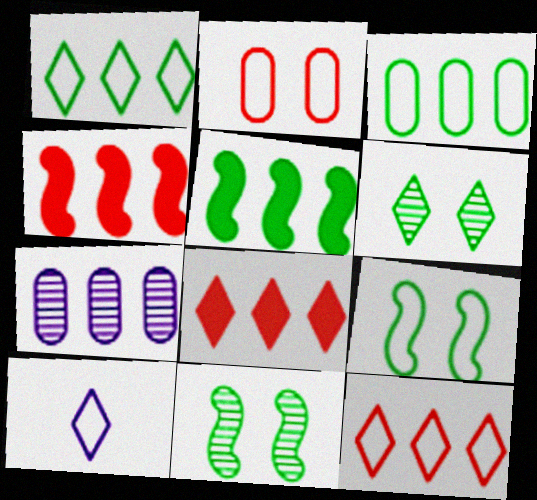[[1, 4, 7], 
[5, 7, 12], 
[6, 8, 10]]